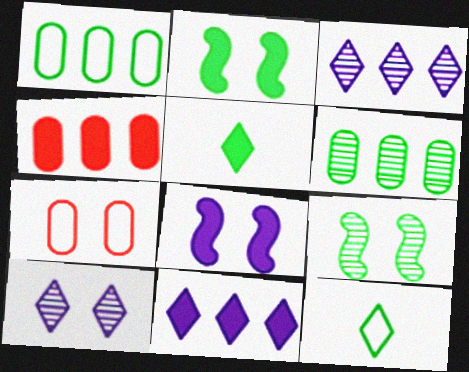[[1, 5, 9], 
[2, 6, 12], 
[2, 7, 10], 
[4, 5, 8]]